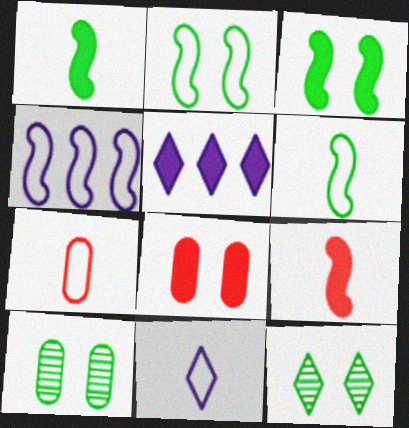[[1, 5, 8], 
[6, 7, 11]]